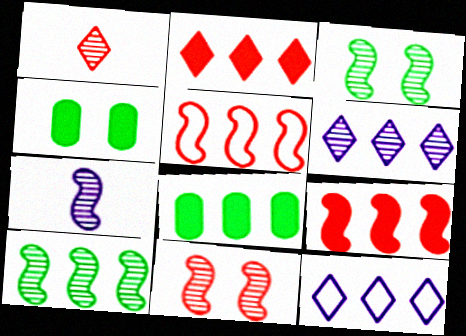[[5, 6, 8], 
[7, 10, 11]]